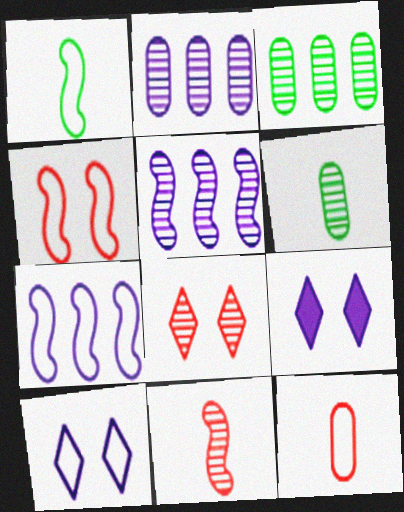[[1, 4, 7], 
[5, 6, 8]]